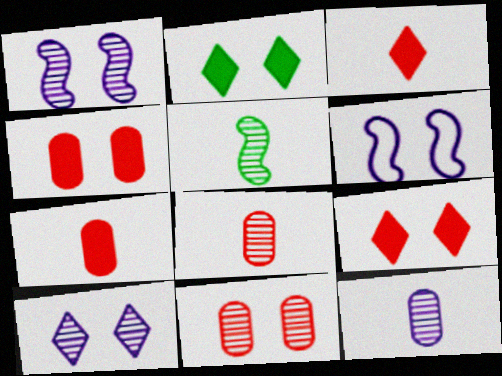[[2, 6, 11]]